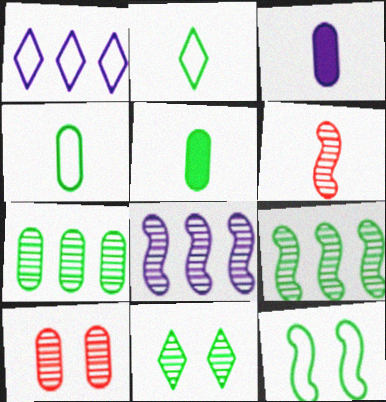[[2, 3, 6]]